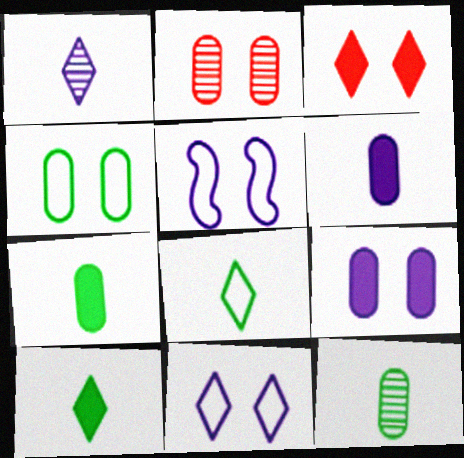[[2, 4, 9]]